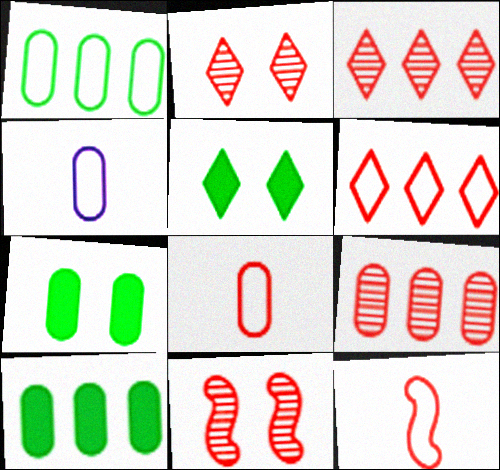[[4, 7, 9]]